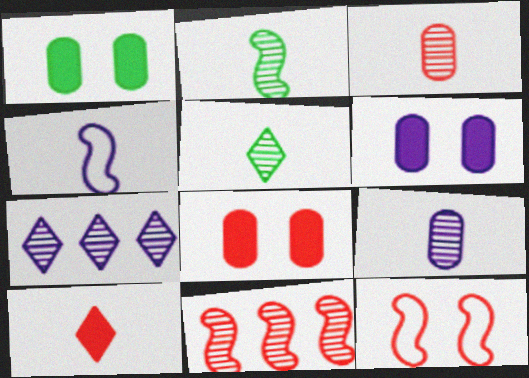[[1, 6, 8], 
[4, 6, 7]]